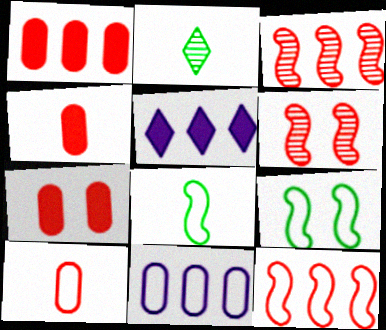[[1, 4, 7]]